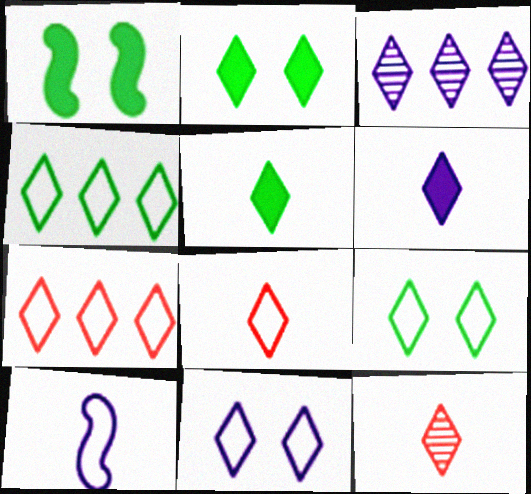[[2, 3, 8], 
[3, 6, 11], 
[4, 8, 11]]